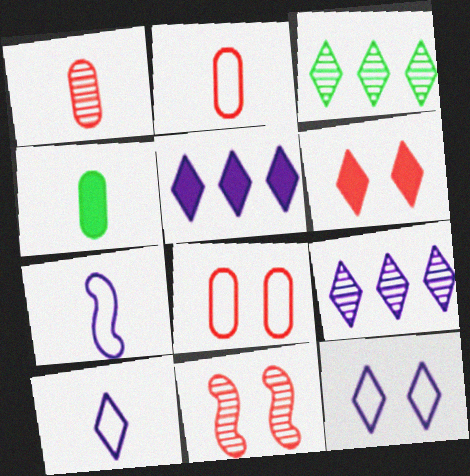[[3, 6, 10], 
[6, 8, 11]]